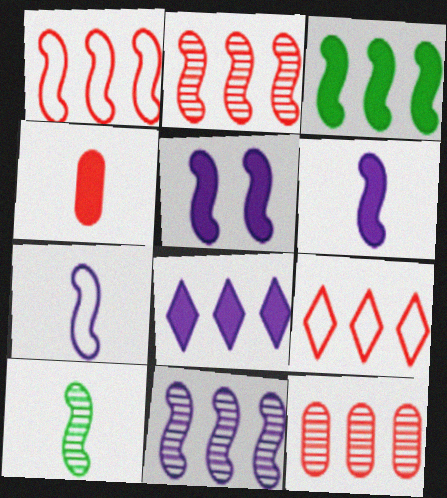[[1, 3, 11], 
[1, 5, 10], 
[5, 7, 11]]